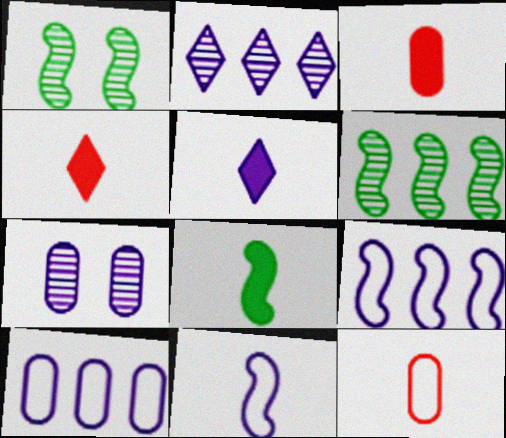[[1, 4, 10], 
[3, 5, 8], 
[5, 7, 9]]